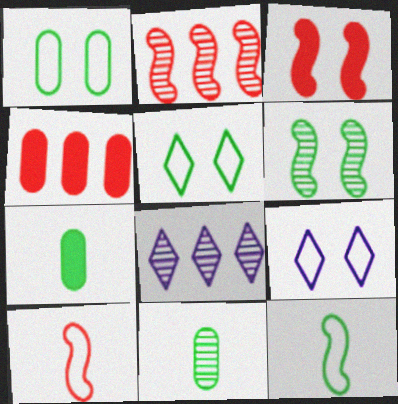[[2, 3, 10], 
[2, 7, 9]]